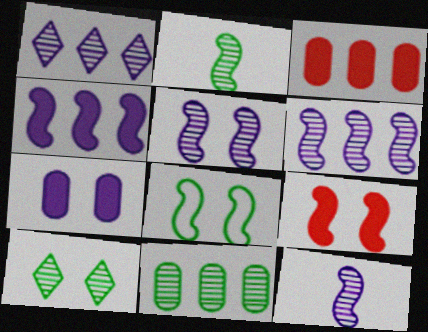[[2, 10, 11], 
[5, 6, 12], 
[5, 8, 9]]